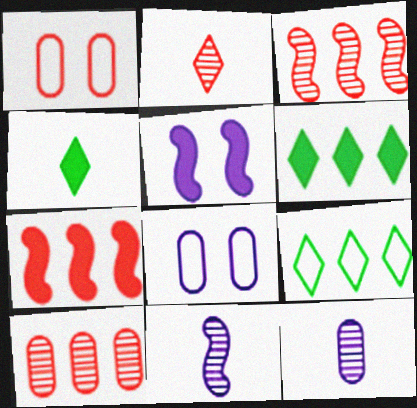[[1, 2, 7], 
[1, 6, 11], 
[3, 4, 8]]